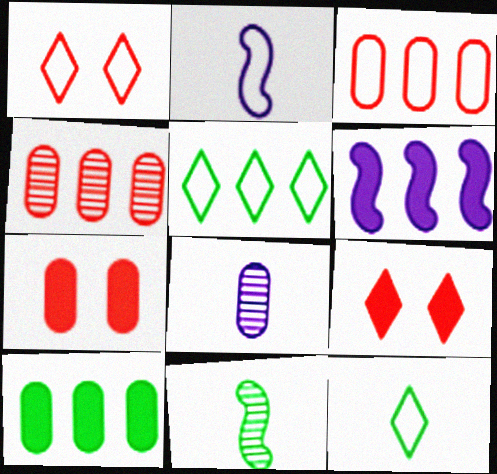[[4, 5, 6]]